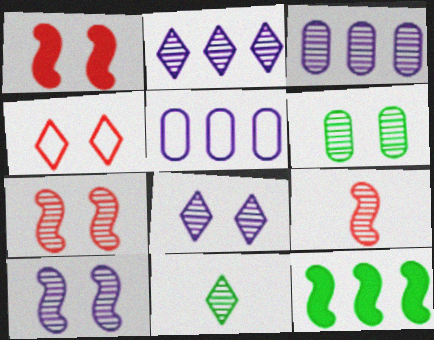[[1, 5, 11], 
[2, 6, 9], 
[3, 7, 11], 
[6, 7, 8]]